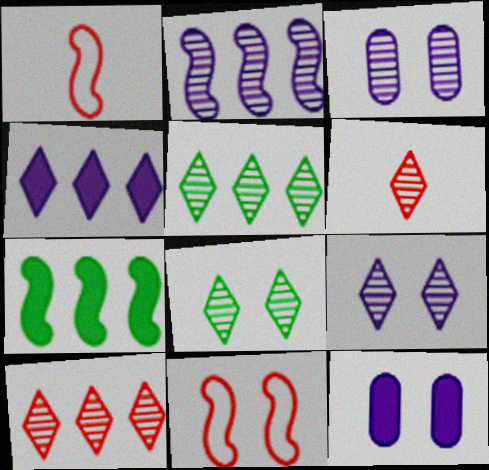[[1, 5, 12], 
[5, 6, 9], 
[8, 11, 12]]